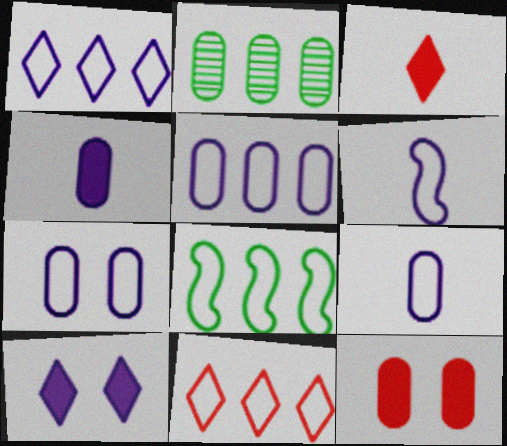[[1, 6, 7], 
[2, 9, 12], 
[5, 7, 9], 
[5, 8, 11]]